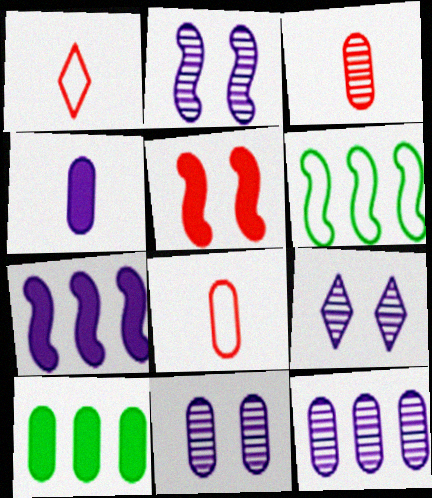[[1, 2, 10], 
[2, 9, 11], 
[8, 10, 11]]